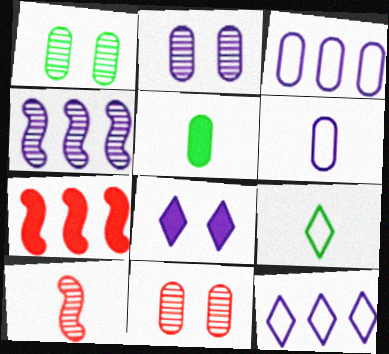[[1, 2, 11], 
[2, 7, 9], 
[3, 5, 11], 
[4, 6, 8], 
[5, 7, 8]]